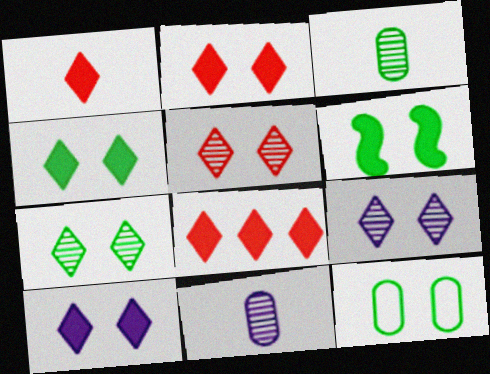[[1, 2, 8], 
[2, 4, 10], 
[5, 7, 9], 
[6, 7, 12]]